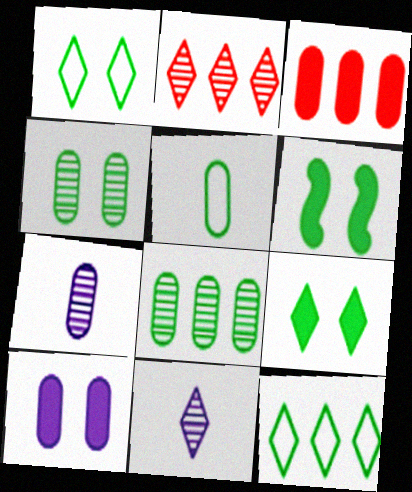[[1, 4, 6]]